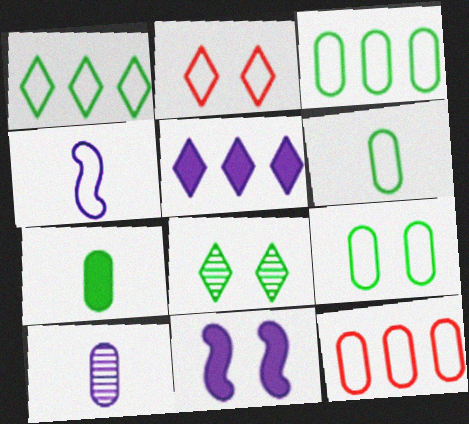[[2, 3, 4], 
[3, 6, 9]]